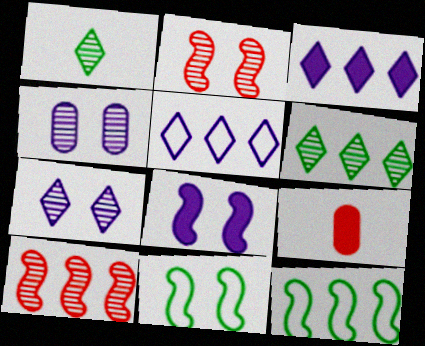[[1, 4, 10], 
[2, 8, 11], 
[7, 9, 12]]